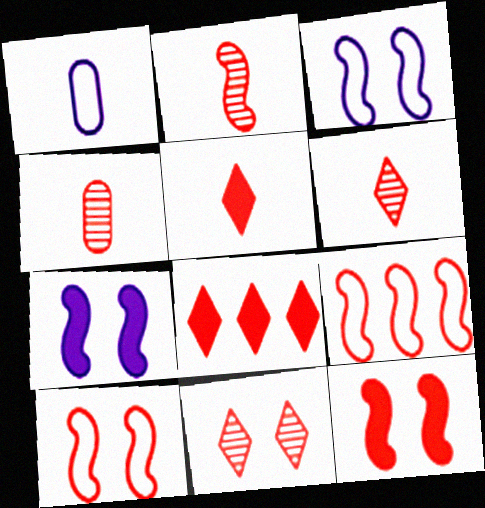[[2, 4, 6], 
[2, 9, 12], 
[4, 8, 10]]